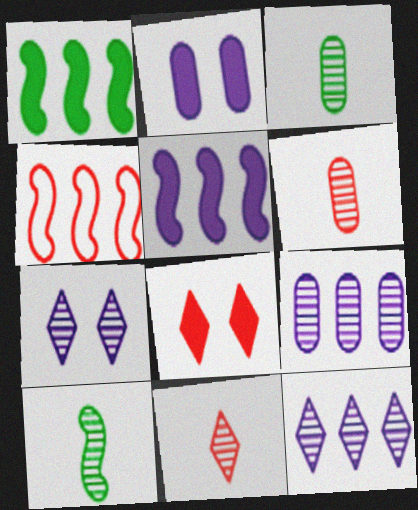[[4, 6, 8]]